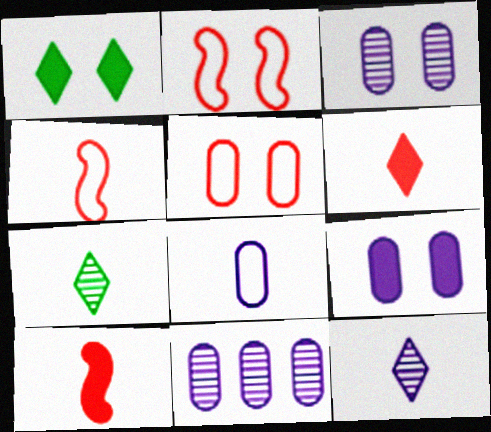[[1, 2, 3], 
[1, 4, 11], 
[7, 8, 10], 
[8, 9, 11]]